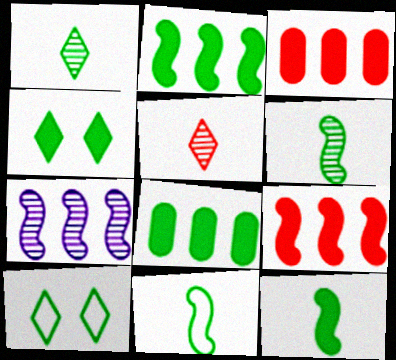[[4, 8, 12], 
[6, 8, 10], 
[6, 11, 12]]